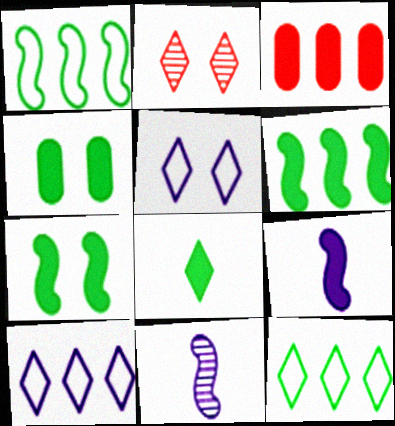[[2, 8, 10], 
[4, 6, 8]]